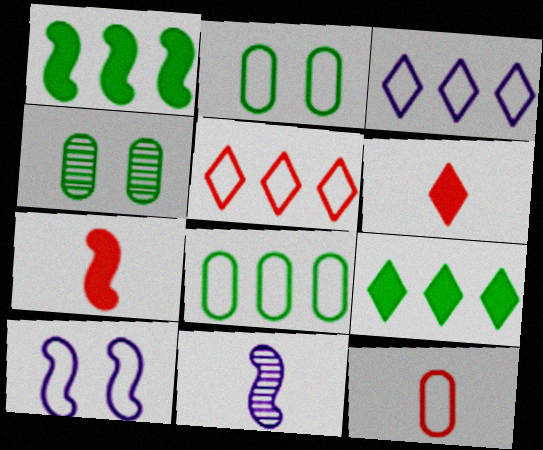[[3, 4, 7]]